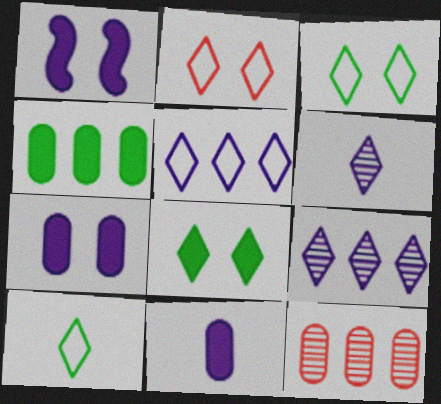[[1, 10, 12], 
[2, 5, 10]]